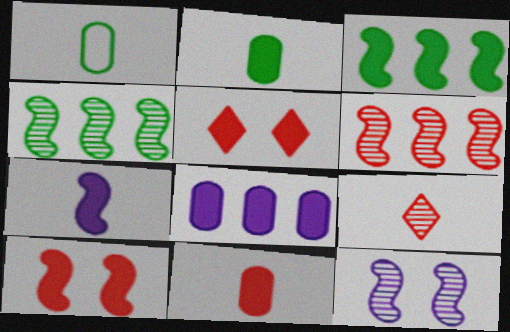[[1, 7, 9], 
[3, 7, 10]]